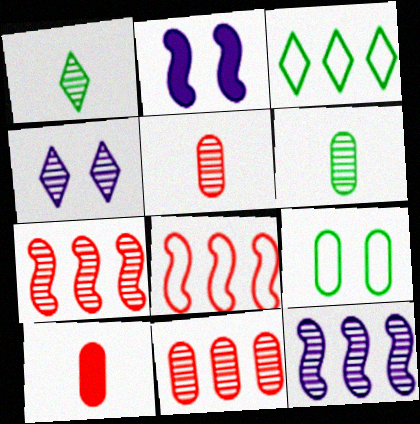[[2, 3, 5], 
[4, 6, 7]]